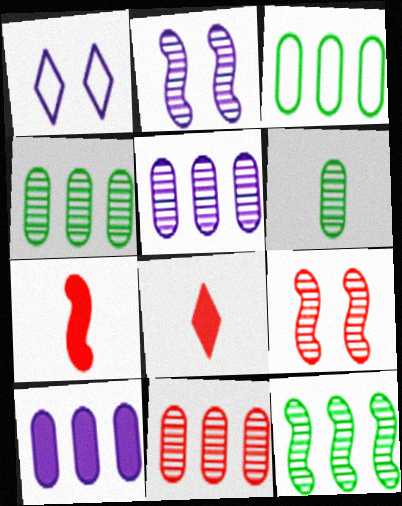[[1, 4, 7], 
[2, 3, 8], 
[3, 10, 11], 
[4, 5, 11]]